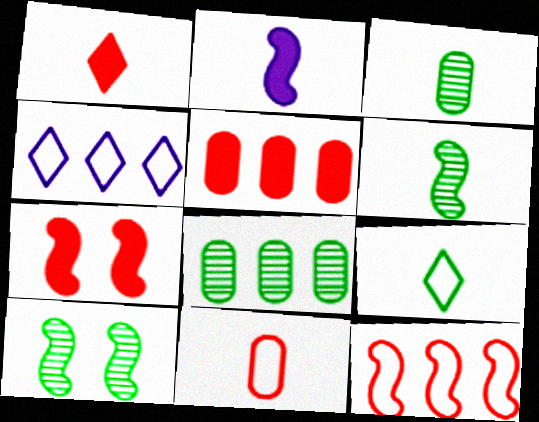[[1, 5, 7], 
[2, 10, 12], 
[3, 4, 7]]